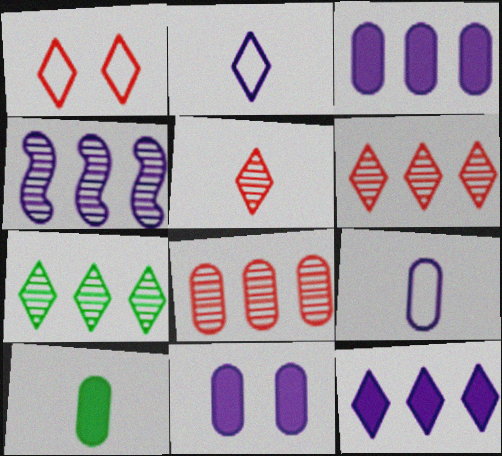[[1, 4, 10], 
[2, 4, 11], 
[4, 7, 8]]